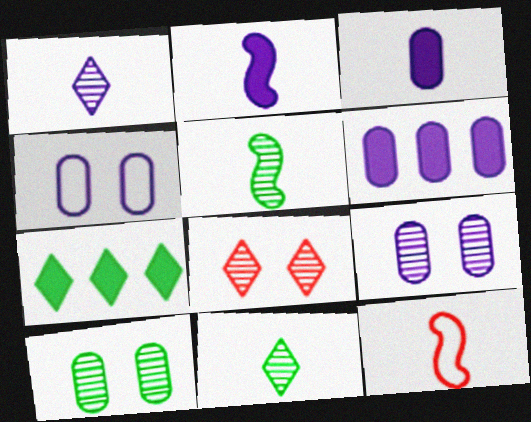[[2, 5, 12], 
[3, 11, 12], 
[7, 9, 12]]